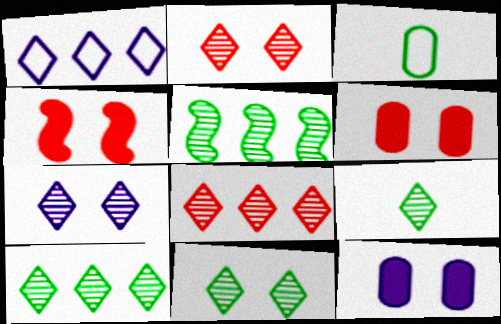[[2, 7, 11], 
[7, 8, 9], 
[9, 10, 11]]